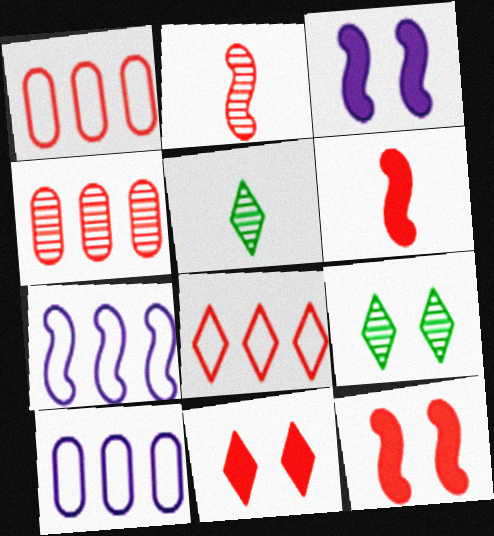[[1, 2, 11], 
[1, 3, 5], 
[5, 10, 12], 
[6, 9, 10]]